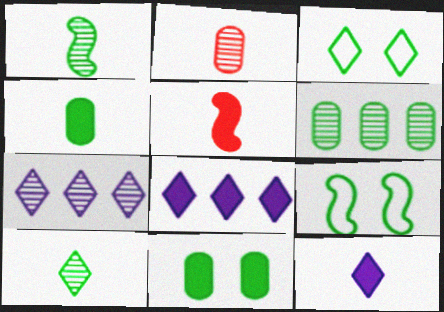[[2, 8, 9], 
[4, 5, 12], 
[5, 8, 11]]